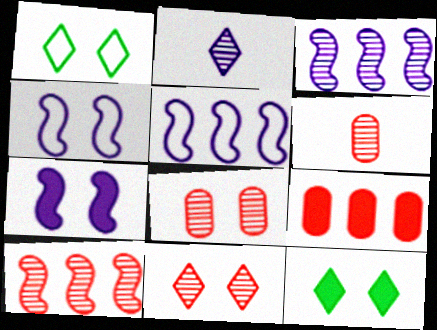[[1, 7, 8], 
[4, 8, 12], 
[5, 6, 12], 
[6, 10, 11]]